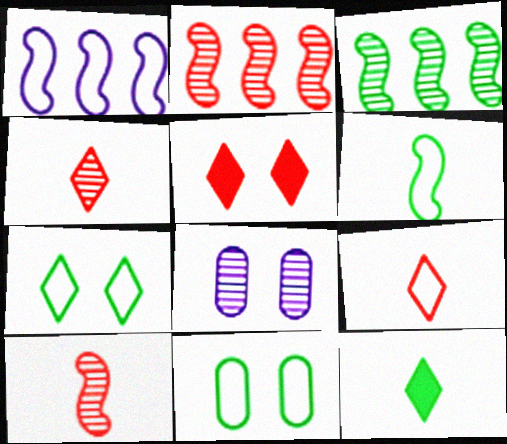[[1, 9, 11], 
[3, 4, 8], 
[3, 11, 12]]